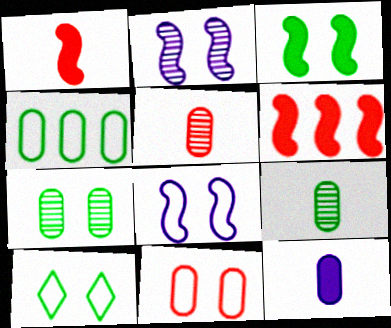[[3, 7, 10], 
[8, 10, 11]]